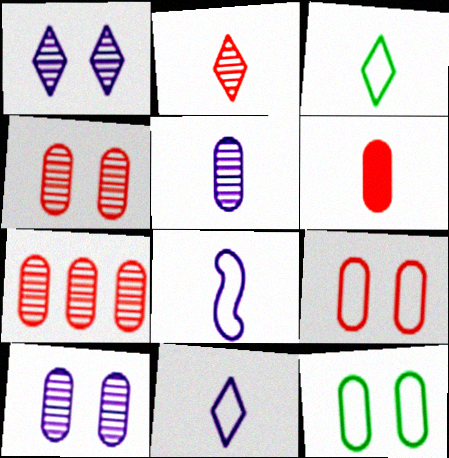[[6, 7, 9]]